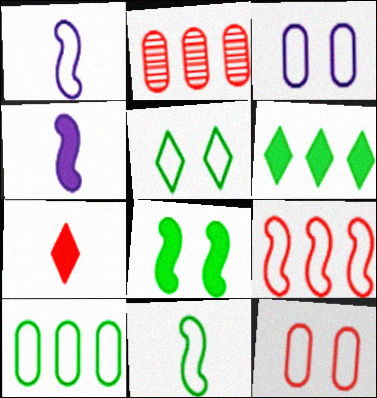[[2, 4, 5], 
[5, 10, 11]]